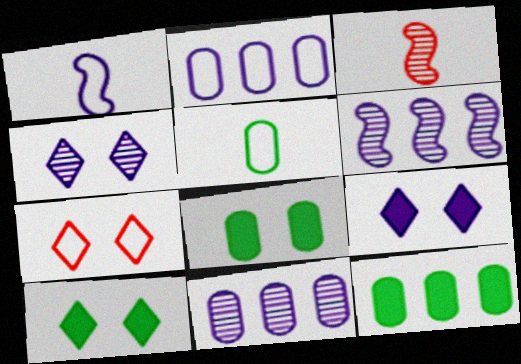[[1, 9, 11], 
[2, 3, 10], 
[4, 7, 10]]